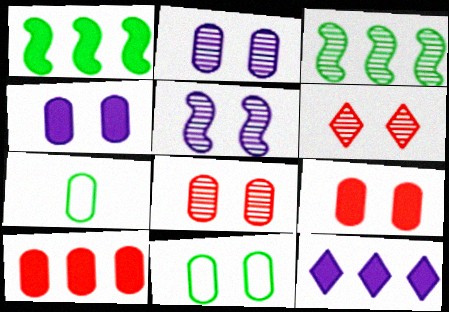[[1, 10, 12], 
[2, 7, 10], 
[2, 9, 11], 
[4, 8, 11]]